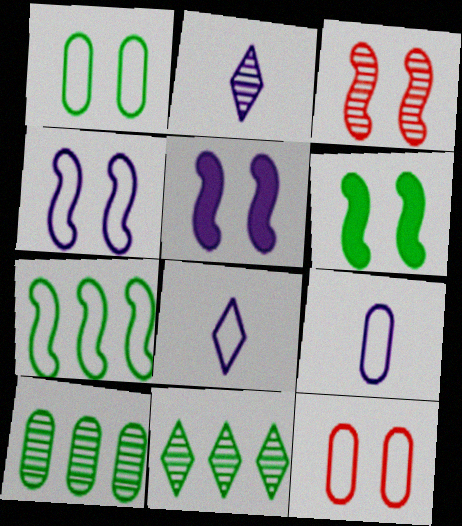[[2, 3, 10], 
[3, 4, 6], 
[7, 8, 12]]